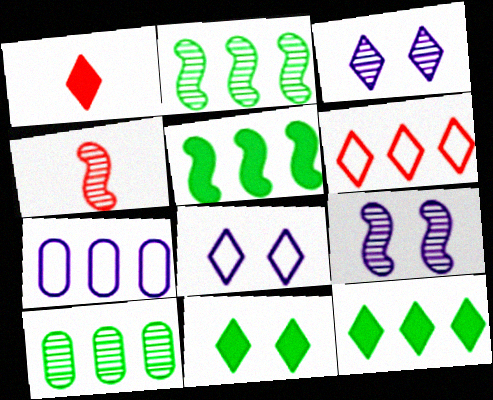[[2, 4, 9], 
[3, 4, 10], 
[4, 7, 11]]